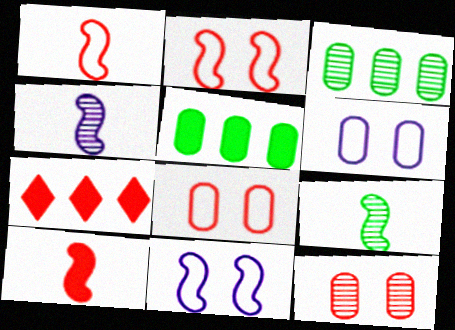[[1, 7, 12], 
[6, 7, 9]]